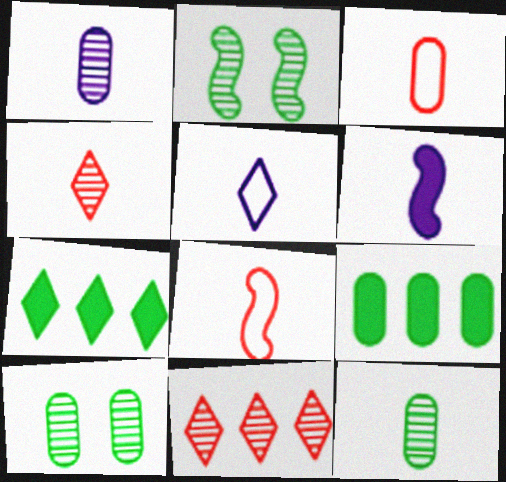[[1, 2, 11], 
[1, 5, 6]]